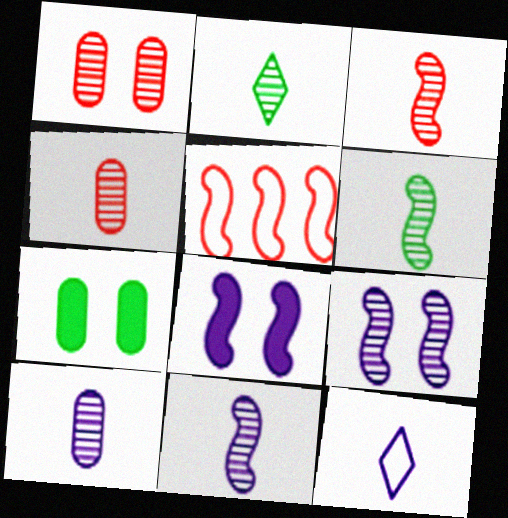[[2, 3, 10], 
[2, 4, 11], 
[3, 6, 11], 
[5, 6, 8]]